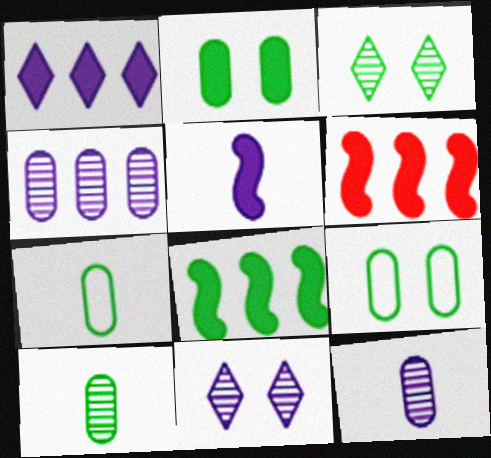[[3, 7, 8], 
[6, 7, 11]]